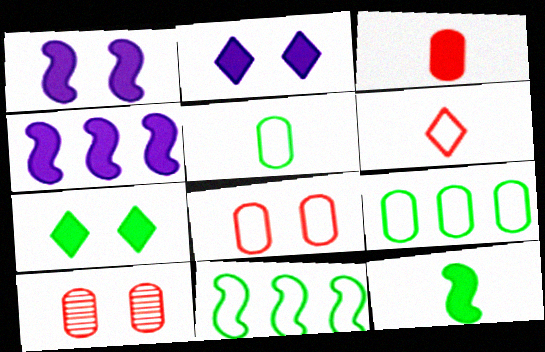[[3, 4, 7]]